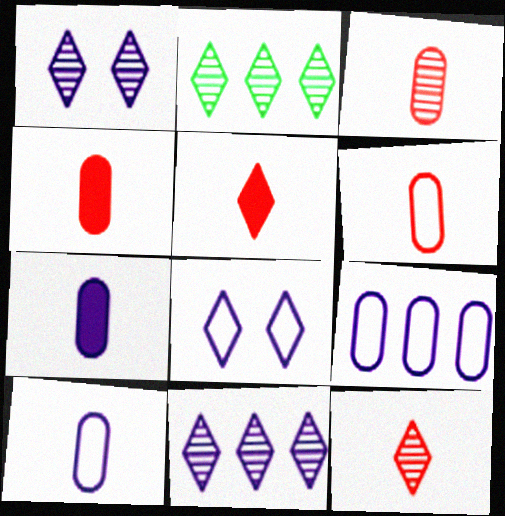[[1, 2, 12], 
[2, 5, 8], 
[3, 4, 6]]